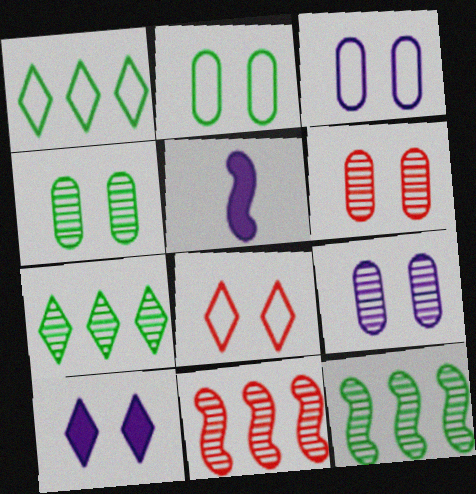[[1, 5, 6], 
[4, 6, 9]]